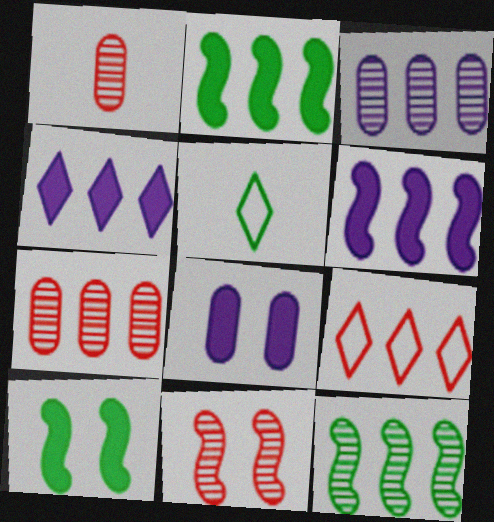[[2, 3, 9]]